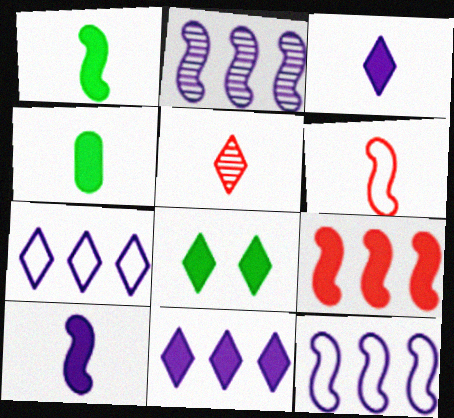[[5, 7, 8]]